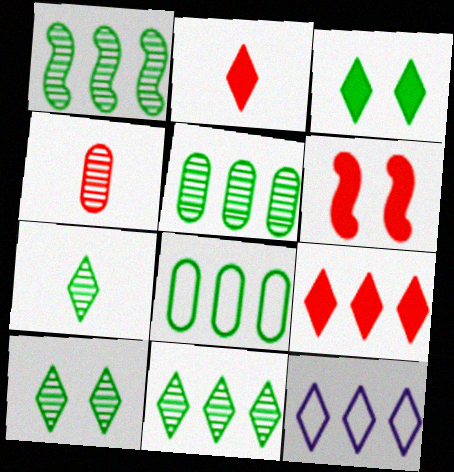[[1, 5, 11], 
[2, 10, 12], 
[7, 10, 11], 
[9, 11, 12]]